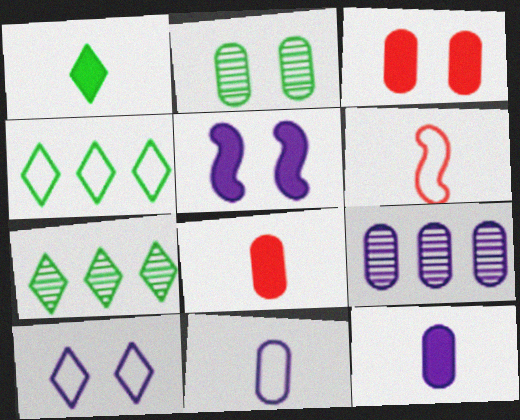[]